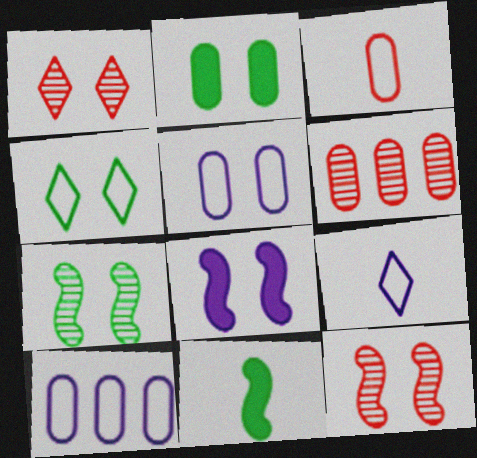[[1, 10, 11], 
[2, 4, 7]]